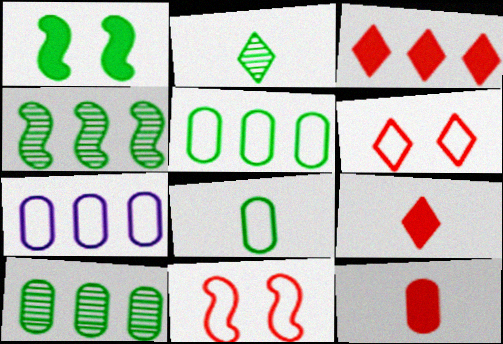[[1, 2, 5], 
[3, 4, 7]]